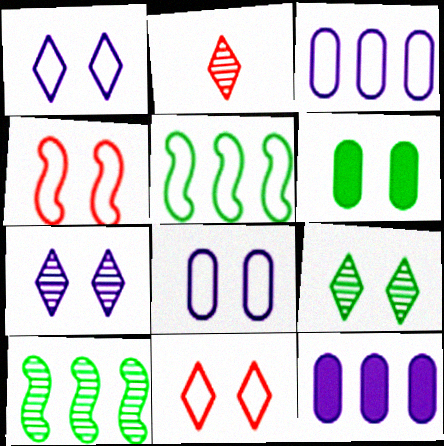[[4, 6, 7]]